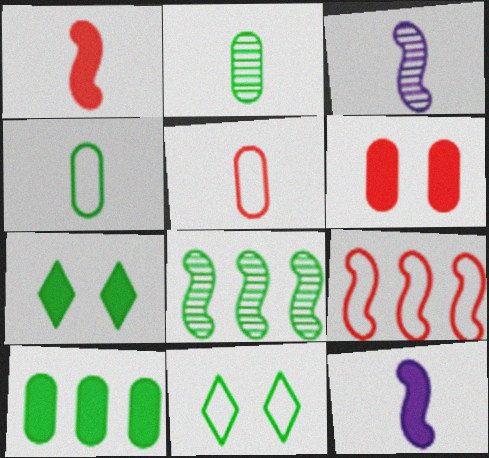[[4, 7, 8]]